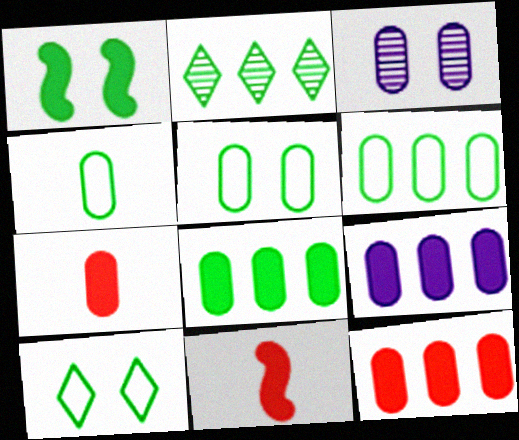[[1, 2, 4], 
[3, 4, 12], 
[3, 6, 7], 
[4, 5, 6], 
[8, 9, 12]]